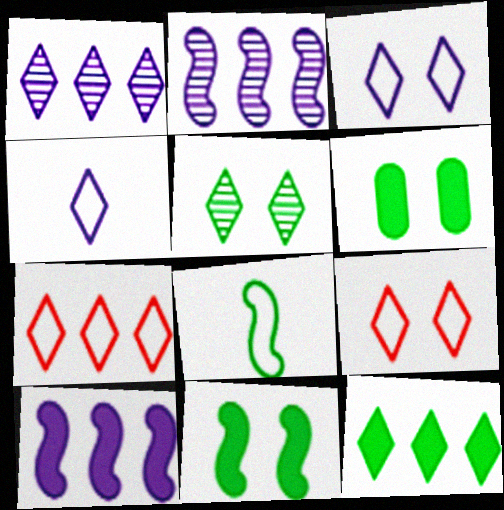[[1, 7, 12]]